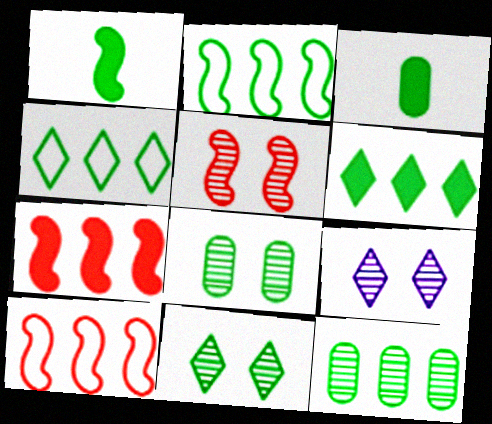[[1, 4, 8], 
[2, 3, 11], 
[2, 6, 12], 
[3, 9, 10], 
[5, 8, 9]]